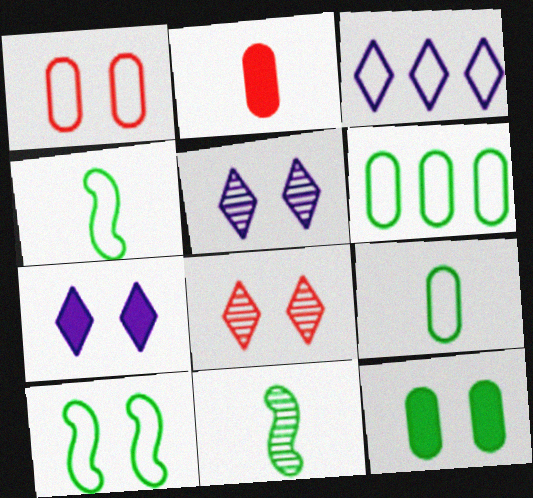[[1, 3, 4]]